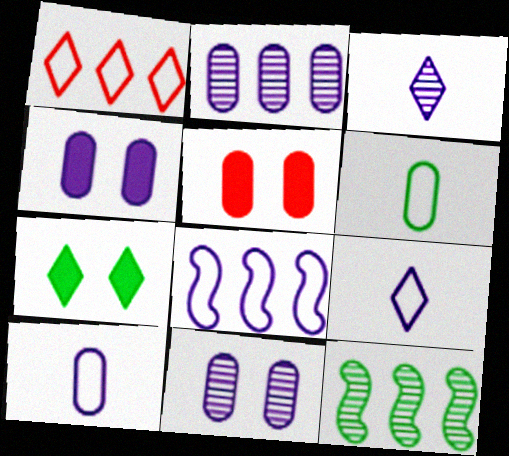[[1, 3, 7], 
[2, 4, 10], 
[2, 5, 6], 
[3, 4, 8], 
[5, 9, 12], 
[6, 7, 12]]